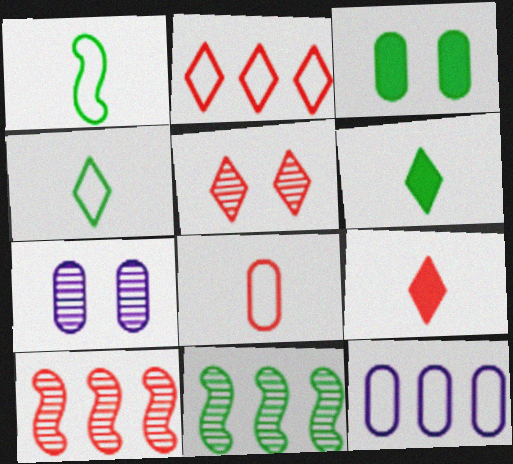[[2, 5, 9], 
[3, 4, 11]]